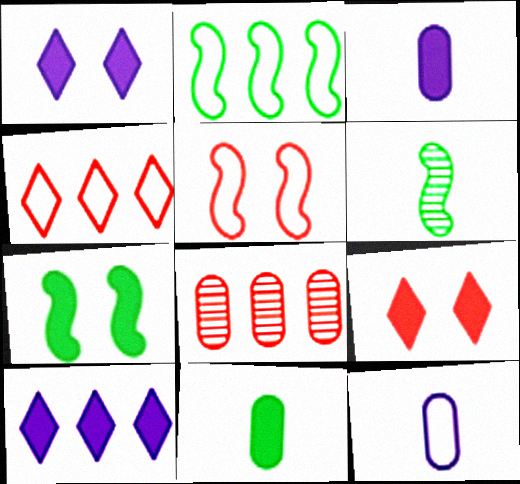[[2, 6, 7], 
[2, 8, 10]]